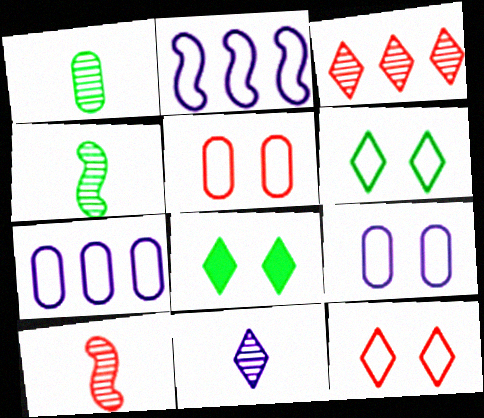[[1, 10, 11], 
[7, 8, 10]]